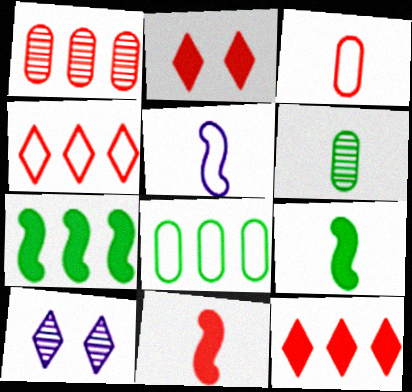[[3, 7, 10], 
[8, 10, 11]]